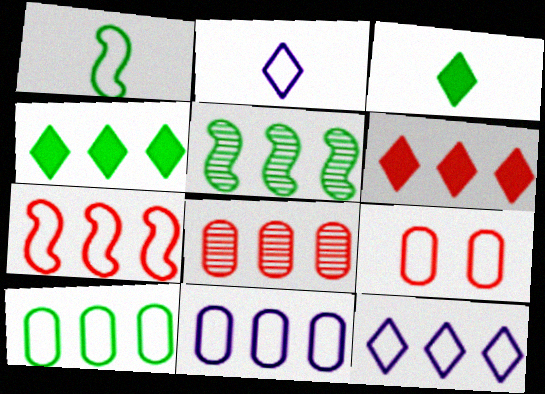[[1, 9, 12], 
[4, 5, 10], 
[5, 6, 11], 
[6, 7, 8], 
[7, 10, 12]]